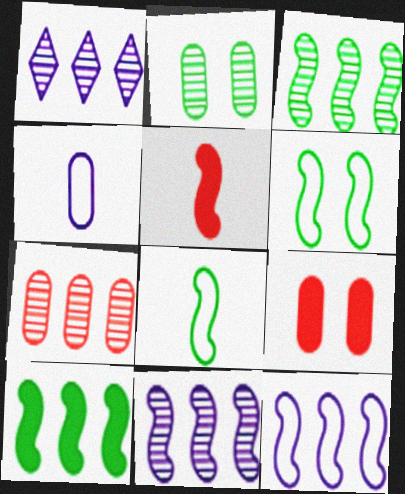[[1, 3, 7], 
[1, 8, 9], 
[5, 6, 11]]